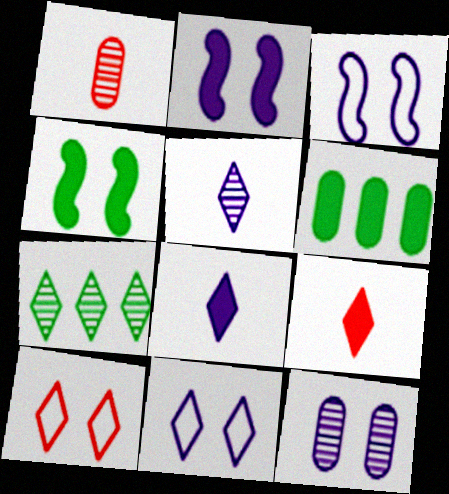[[2, 6, 9], 
[2, 11, 12], 
[4, 10, 12], 
[7, 8, 10], 
[7, 9, 11]]